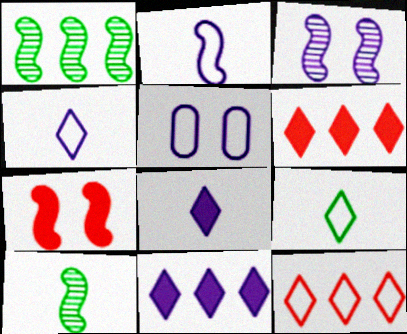[[1, 2, 7], 
[5, 6, 10]]